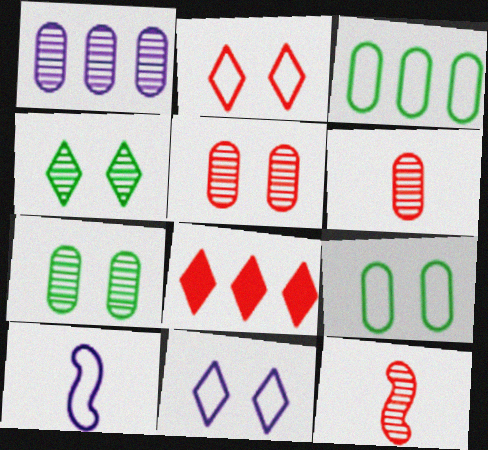[[1, 4, 12], 
[1, 6, 7], 
[2, 3, 10], 
[7, 8, 10]]